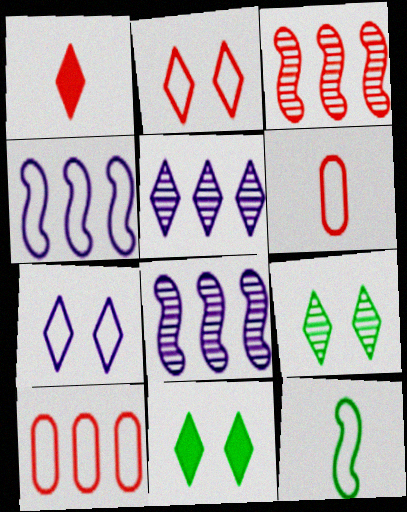[[6, 8, 11], 
[7, 10, 12]]